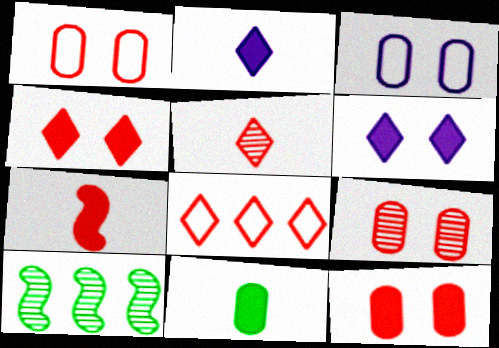[[1, 2, 10], 
[1, 9, 12], 
[2, 7, 11], 
[4, 5, 8], 
[7, 8, 9]]